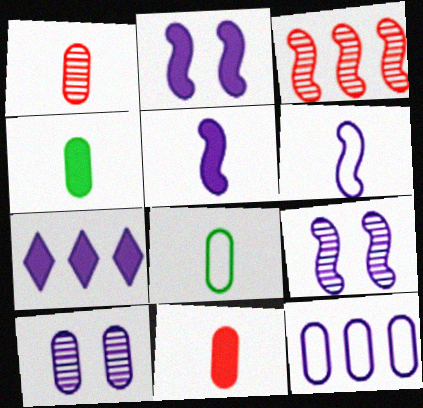[[6, 7, 10]]